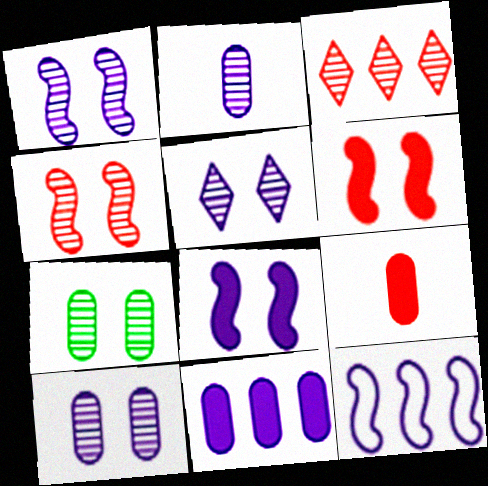[[1, 5, 10], 
[4, 5, 7]]